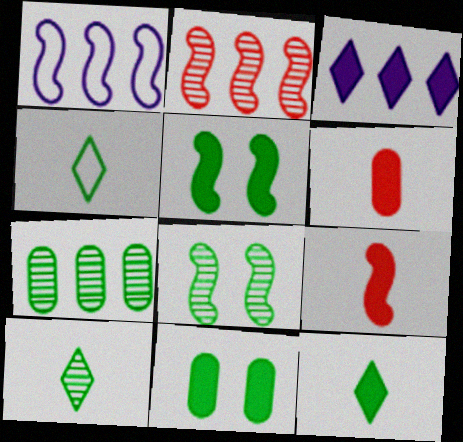[[1, 8, 9], 
[3, 5, 6], 
[3, 9, 11], 
[4, 5, 7], 
[4, 10, 12], 
[7, 8, 10]]